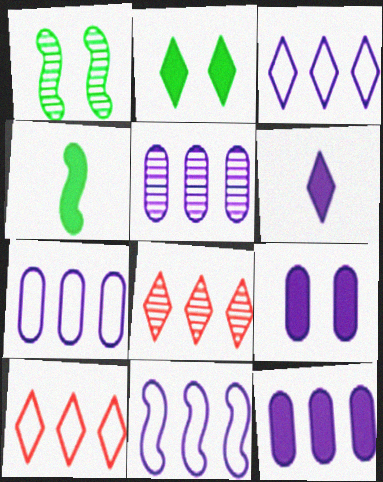[[3, 7, 11], 
[5, 7, 12]]